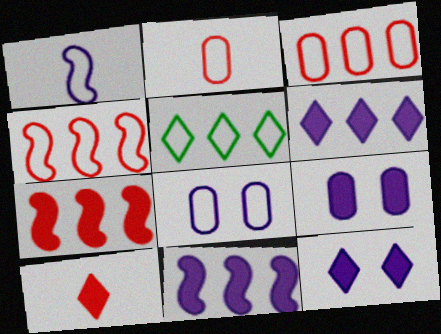[]